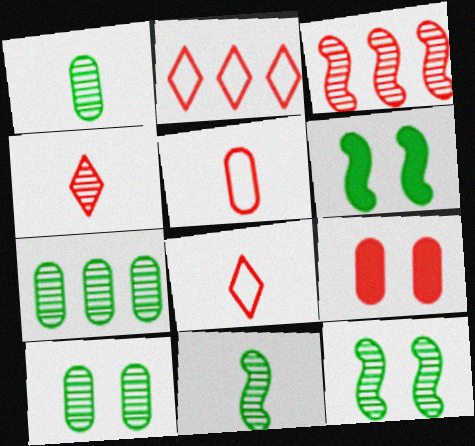[[1, 7, 10], 
[3, 8, 9]]